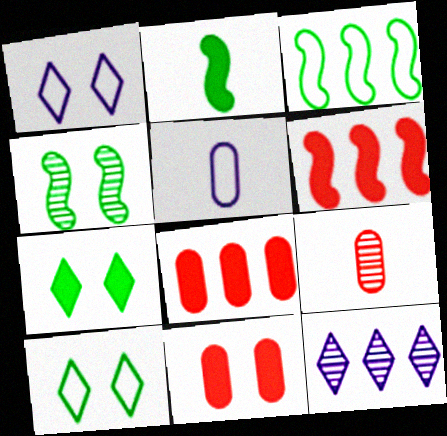[[1, 4, 11], 
[2, 3, 4], 
[3, 8, 12], 
[4, 9, 12]]